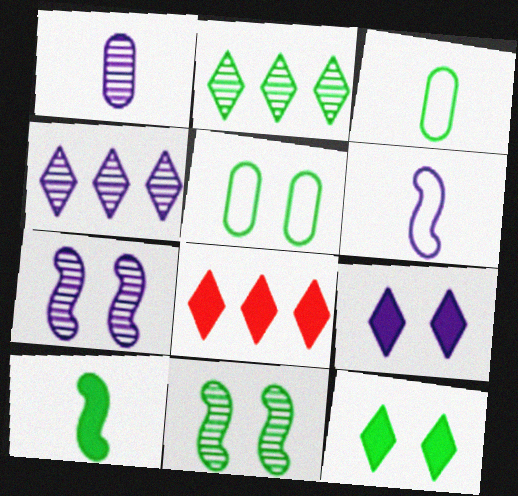[[1, 4, 7], 
[2, 5, 10], 
[3, 7, 8], 
[5, 11, 12]]